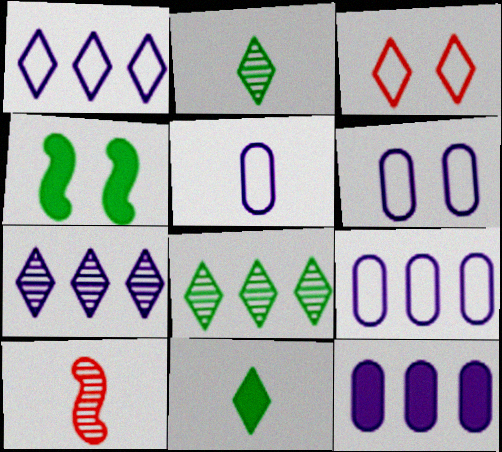[[3, 7, 11], 
[5, 6, 9], 
[5, 10, 11]]